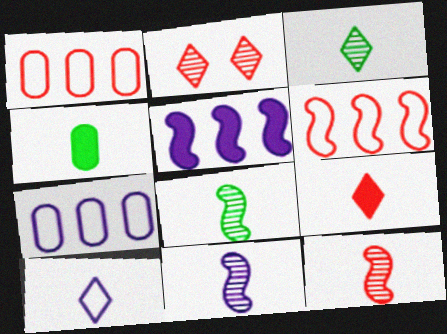[[3, 9, 10], 
[4, 10, 12], 
[8, 11, 12]]